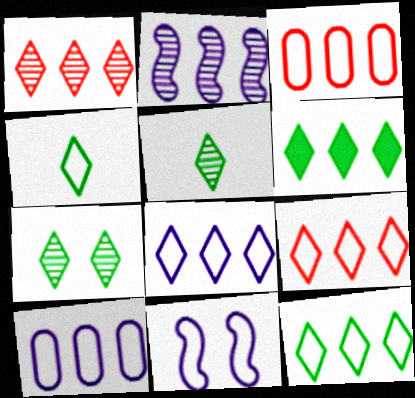[[1, 6, 8], 
[2, 3, 6], 
[3, 4, 11], 
[4, 6, 7], 
[8, 9, 12]]